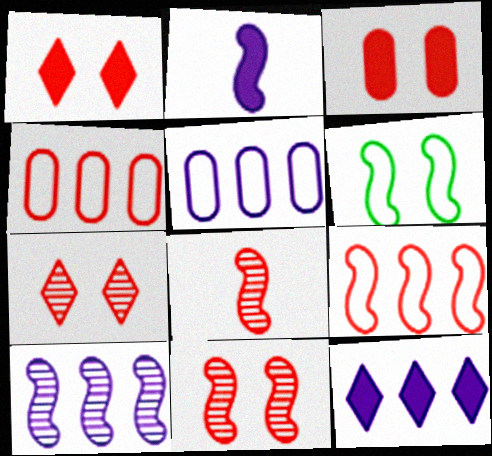[[1, 4, 8], 
[5, 10, 12]]